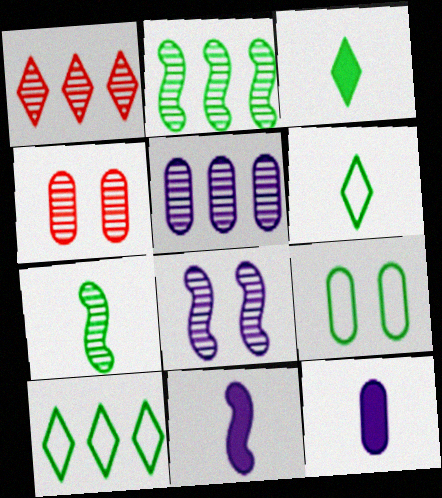[[1, 2, 5], 
[1, 9, 11], 
[2, 3, 9], 
[4, 10, 11]]